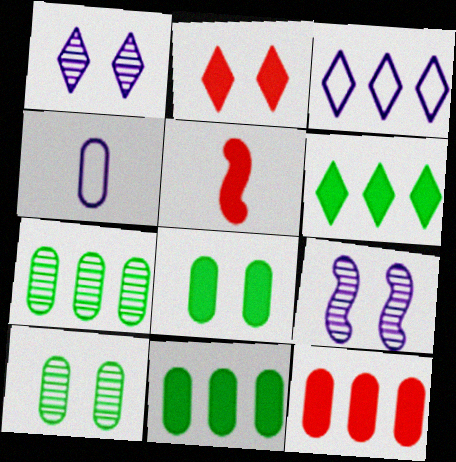[[2, 5, 12], 
[3, 5, 10], 
[4, 10, 12]]